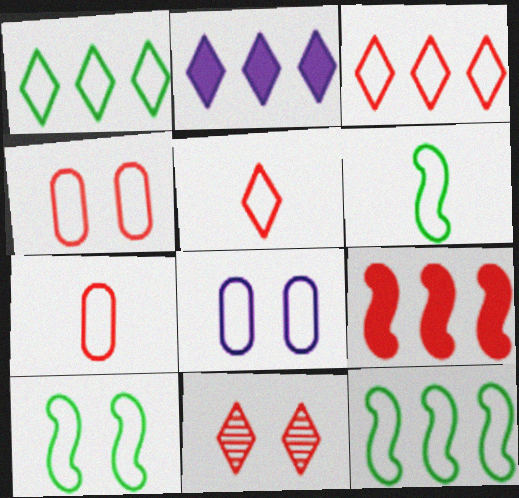[[3, 6, 8], 
[5, 8, 12], 
[6, 10, 12], 
[7, 9, 11]]